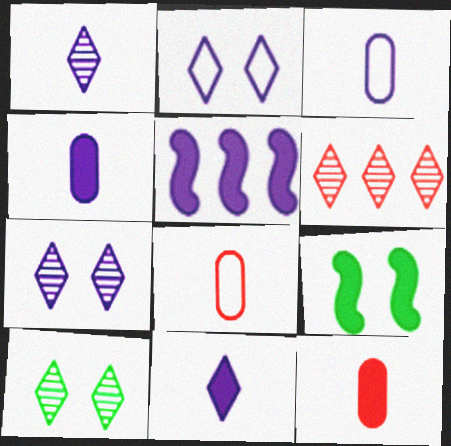[[1, 6, 10], 
[3, 5, 7], 
[3, 6, 9], 
[5, 8, 10]]